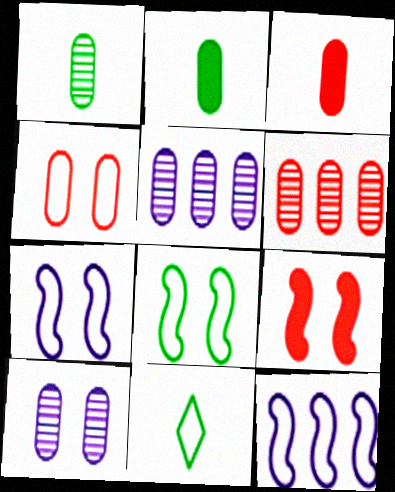[[1, 6, 10], 
[2, 4, 5], 
[3, 4, 6], 
[4, 11, 12], 
[5, 9, 11]]